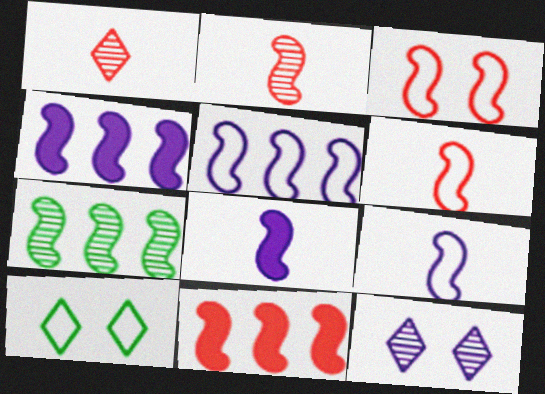[[2, 3, 11], 
[3, 7, 8], 
[5, 7, 11]]